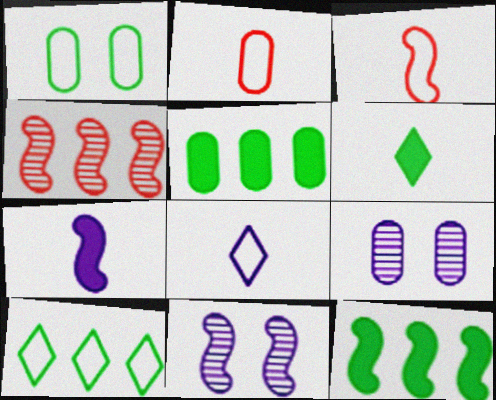[[2, 5, 9], 
[3, 11, 12]]